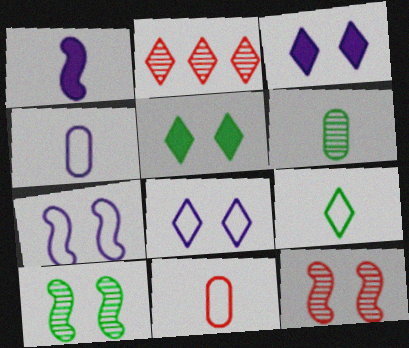[[2, 3, 9]]